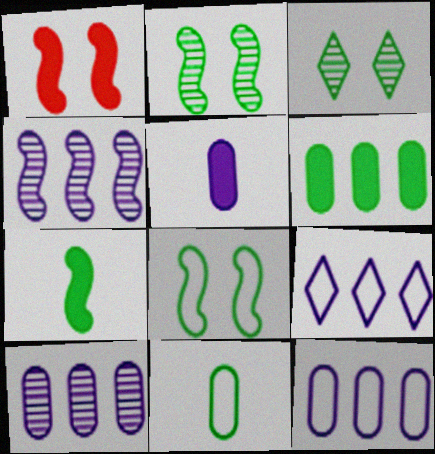[]